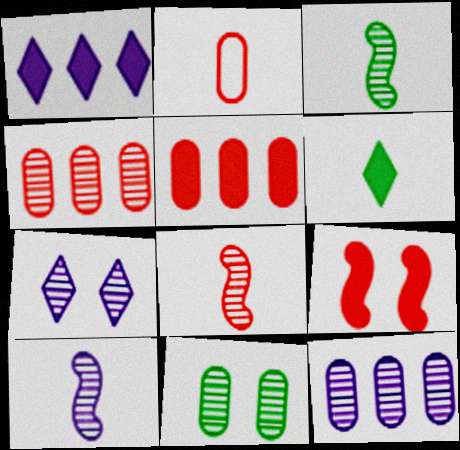[[2, 6, 10], 
[3, 4, 7], 
[3, 8, 10], 
[7, 10, 12]]